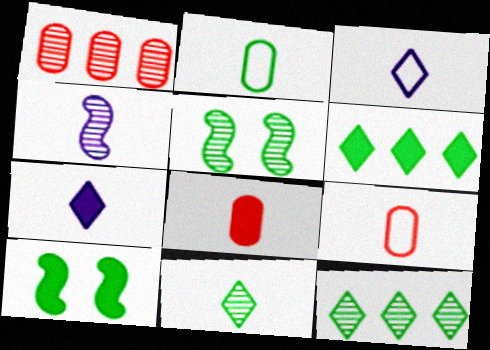[[1, 3, 10], 
[2, 5, 6], 
[2, 10, 12]]